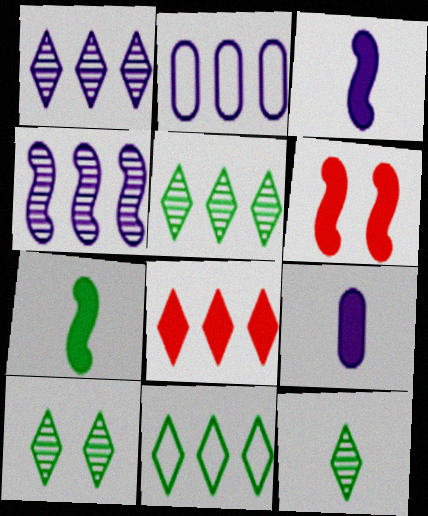[[1, 8, 11], 
[2, 6, 12], 
[5, 10, 12]]